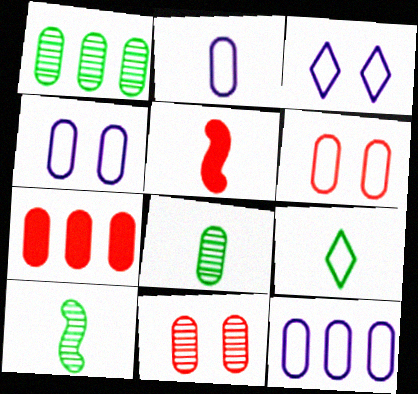[[1, 3, 5], 
[1, 7, 12], 
[2, 4, 12], 
[3, 7, 10], 
[4, 7, 8]]